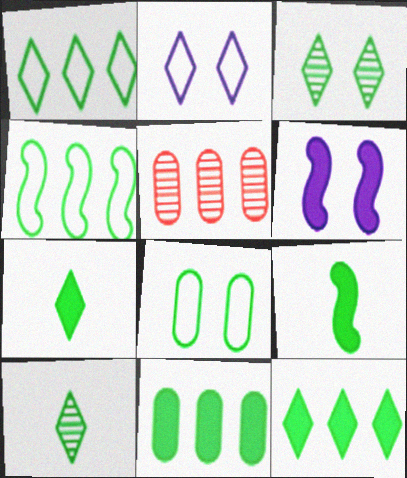[[1, 3, 7], 
[2, 5, 9]]